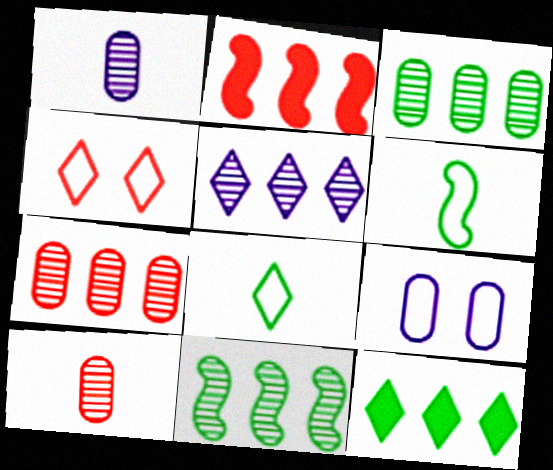[[2, 4, 10], 
[5, 7, 11]]